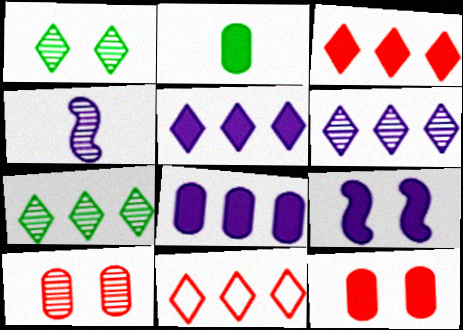[[2, 3, 9], 
[2, 8, 12], 
[4, 7, 10], 
[5, 7, 11]]